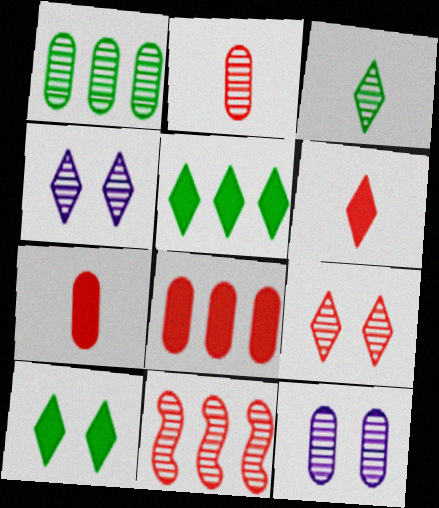[[1, 2, 12], 
[2, 9, 11], 
[3, 11, 12]]